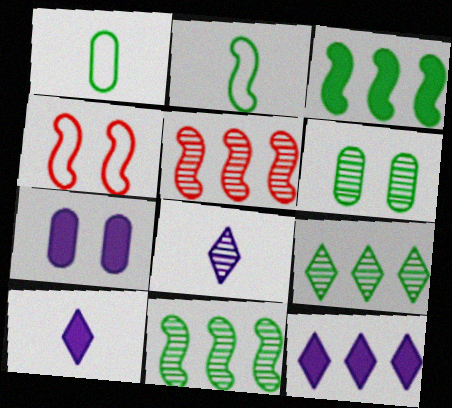[[5, 6, 8]]